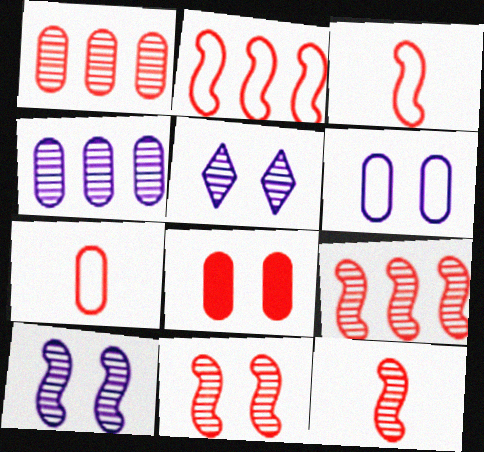[[1, 7, 8], 
[9, 11, 12]]